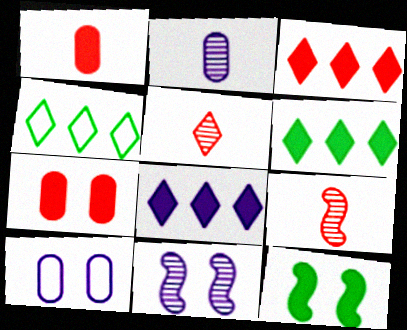[[1, 4, 11], 
[1, 8, 12], 
[3, 6, 8], 
[6, 9, 10]]